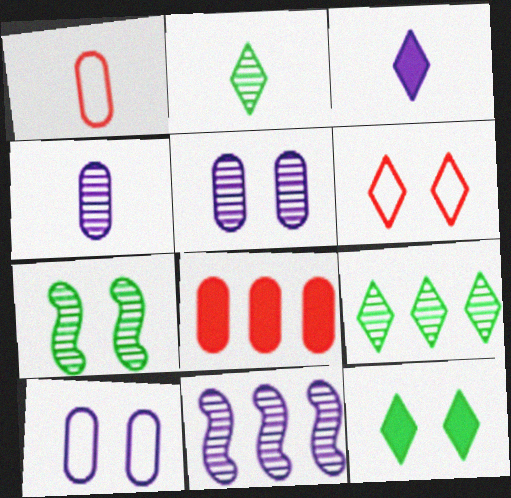[[1, 11, 12], 
[3, 6, 9], 
[3, 10, 11]]